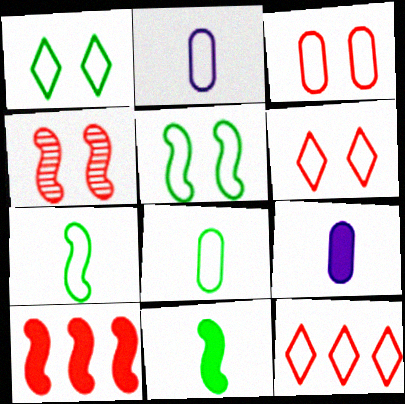[[2, 5, 12]]